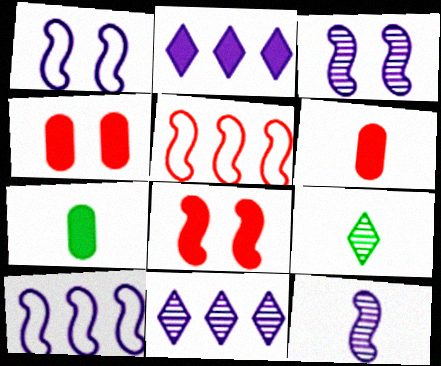[[2, 7, 8], 
[4, 9, 10]]